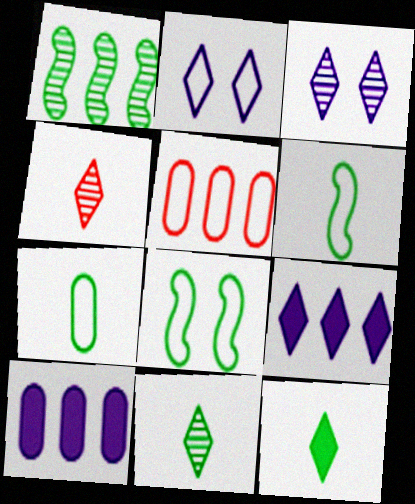[[1, 5, 9], 
[2, 5, 6], 
[4, 8, 10]]